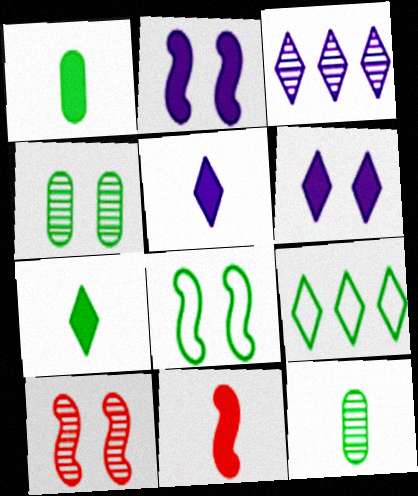[[1, 5, 11], 
[2, 8, 10], 
[3, 10, 12]]